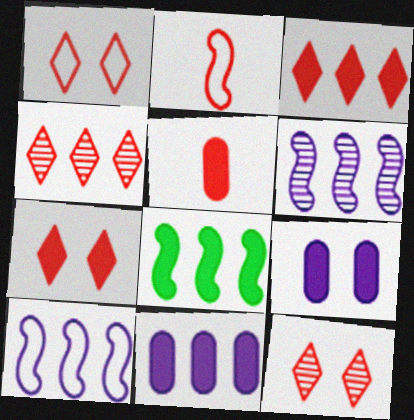[[1, 7, 12], 
[3, 8, 11]]